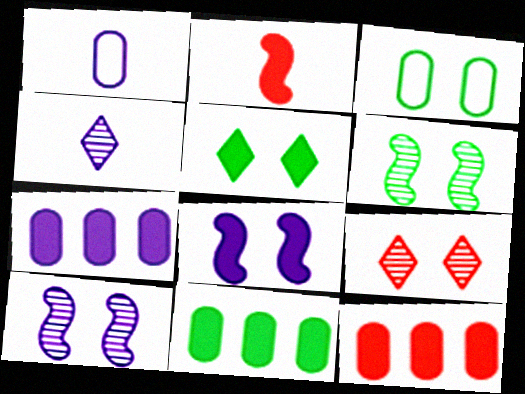[[2, 5, 7], 
[3, 5, 6], 
[3, 8, 9], 
[7, 11, 12]]